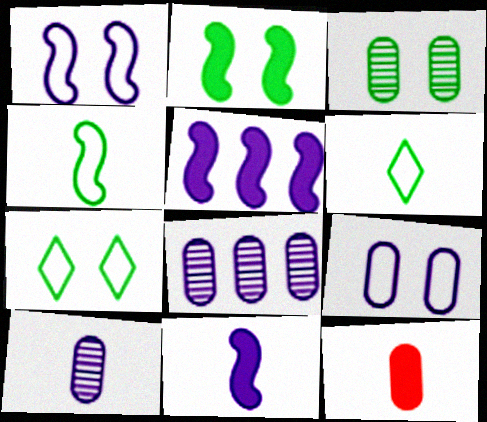[[2, 3, 7]]